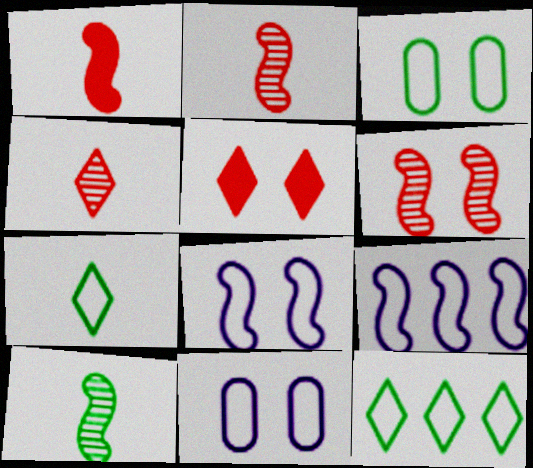[]